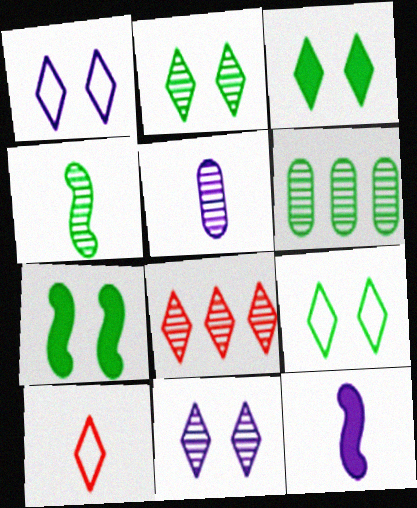[[2, 3, 9], 
[2, 4, 6]]